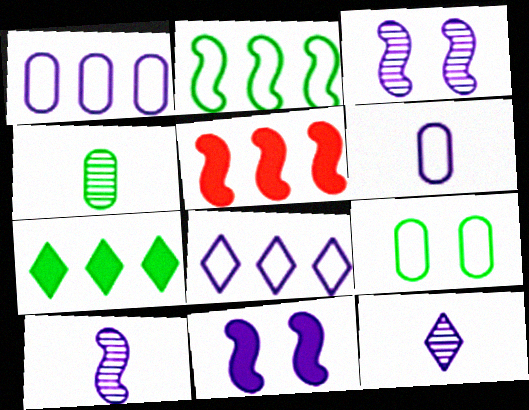[[1, 11, 12], 
[5, 9, 12]]